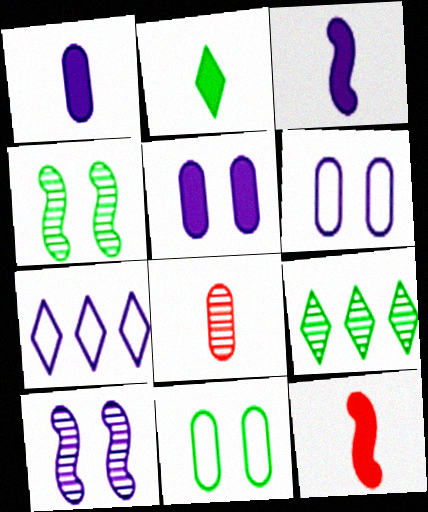[[1, 2, 12], 
[1, 7, 10], 
[6, 9, 12], 
[8, 9, 10]]